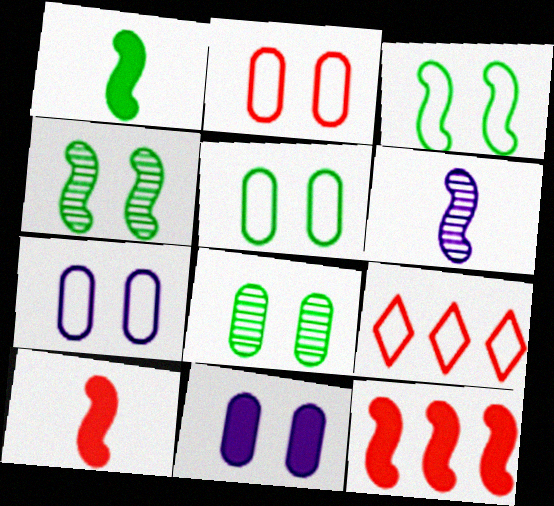[[2, 5, 7], 
[2, 8, 11], 
[3, 6, 12]]